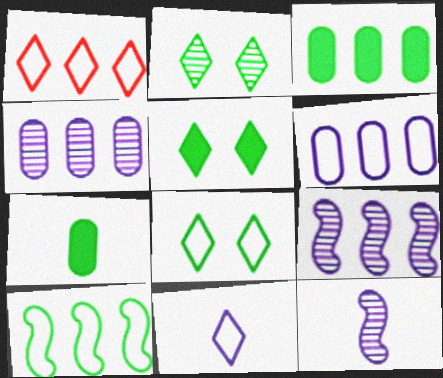[[1, 3, 9], 
[1, 6, 10], 
[1, 8, 11], 
[2, 5, 8], 
[2, 7, 10]]